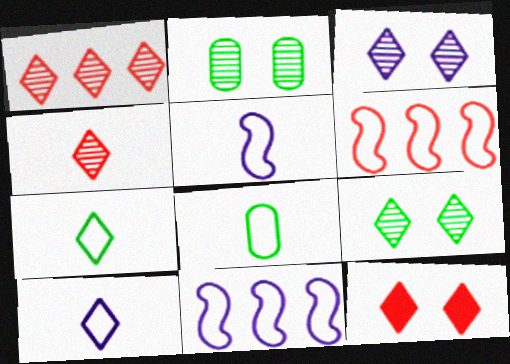[]